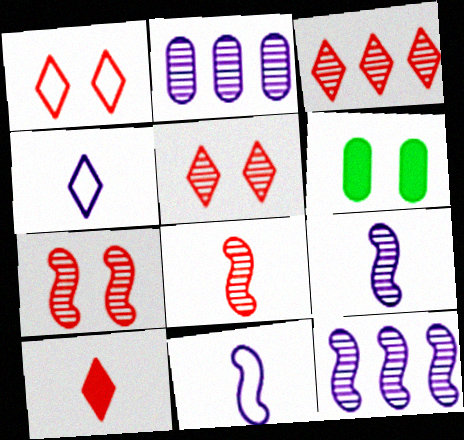[[1, 3, 10], 
[3, 6, 11]]